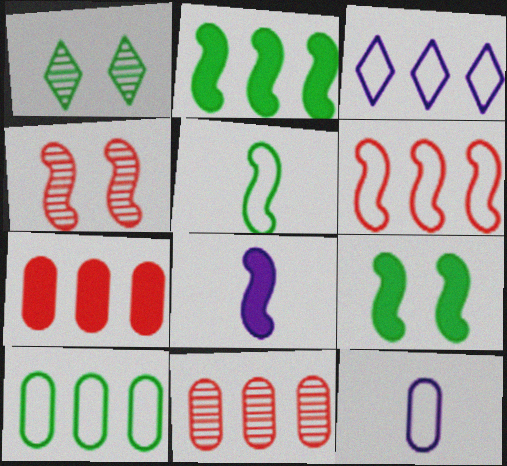[[2, 3, 11], 
[3, 6, 10]]